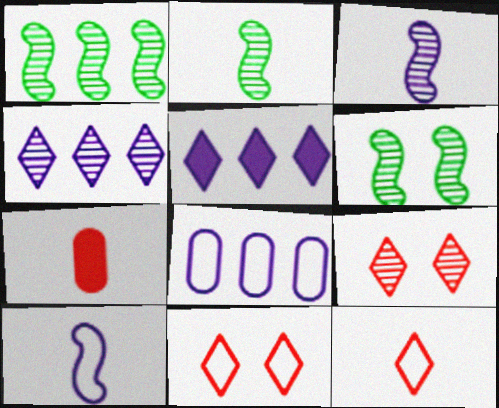[[1, 2, 6]]